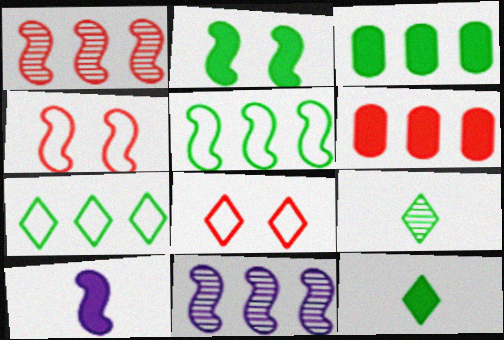[[2, 3, 12], 
[6, 7, 11]]